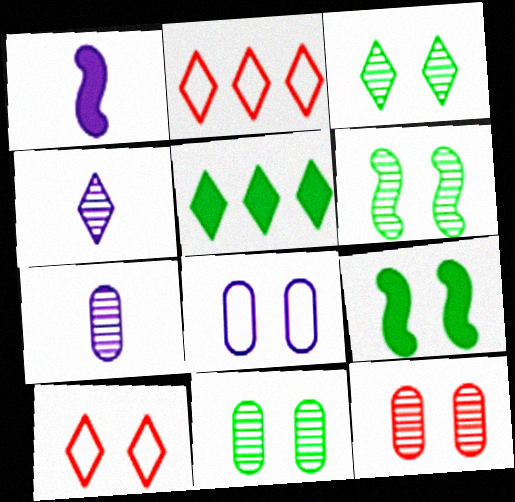[[1, 2, 11], 
[2, 7, 9], 
[3, 6, 11], 
[4, 5, 10]]